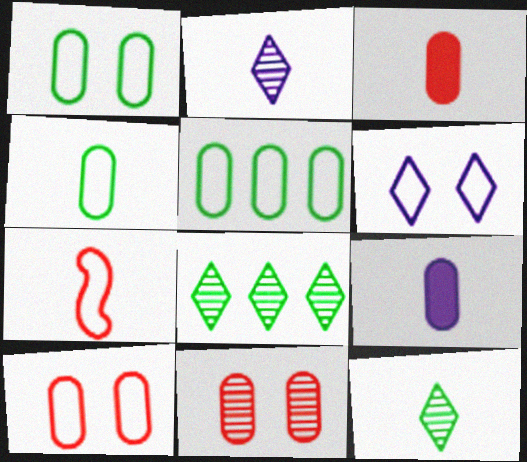[[1, 4, 5], 
[5, 6, 7], 
[5, 9, 11], 
[7, 9, 12]]